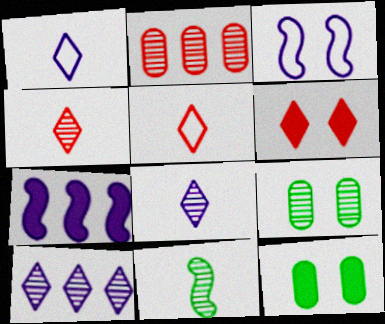[[3, 6, 9], 
[5, 7, 9]]